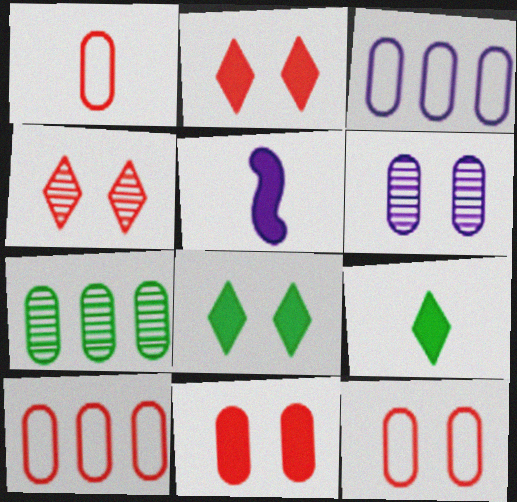[[1, 10, 12]]